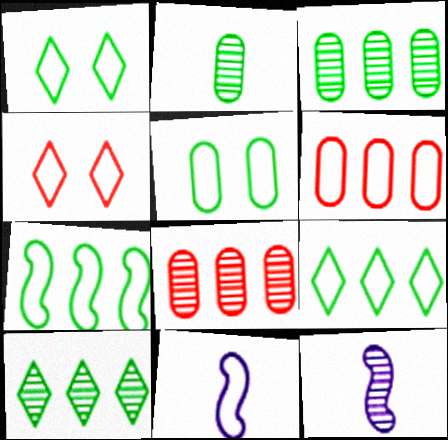[[1, 6, 11]]